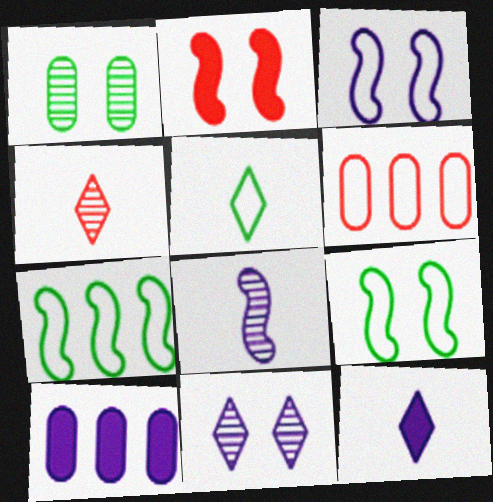[[2, 4, 6], 
[2, 7, 8], 
[3, 5, 6], 
[4, 5, 12], 
[4, 9, 10]]